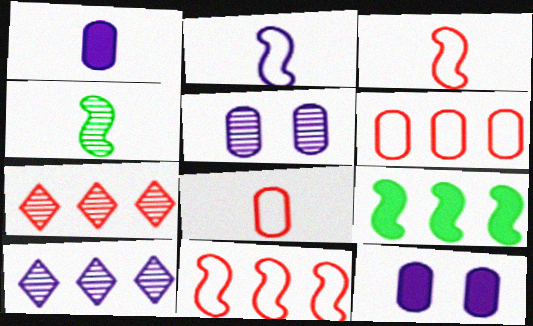[[2, 10, 12], 
[4, 5, 7], 
[6, 9, 10]]